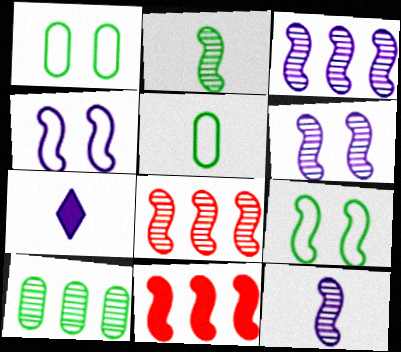[[1, 7, 8], 
[2, 4, 11], 
[2, 6, 8], 
[3, 6, 12], 
[9, 11, 12]]